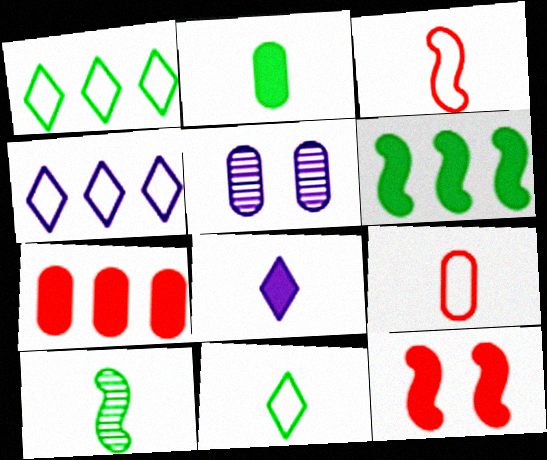[[2, 10, 11], 
[8, 9, 10]]